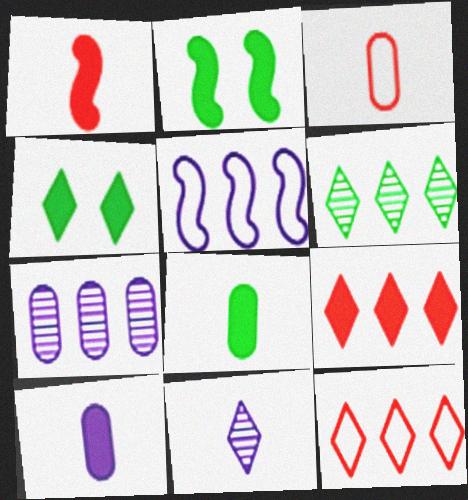[[2, 9, 10], 
[4, 11, 12]]